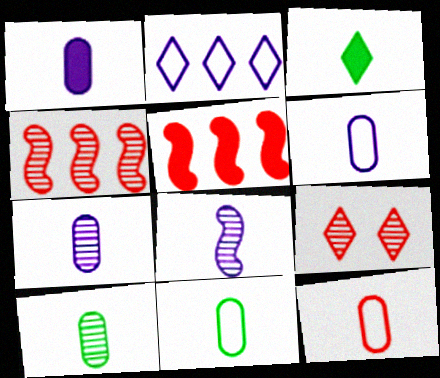[[1, 6, 7], 
[1, 10, 12], 
[2, 3, 9], 
[3, 8, 12], 
[5, 9, 12], 
[6, 11, 12]]